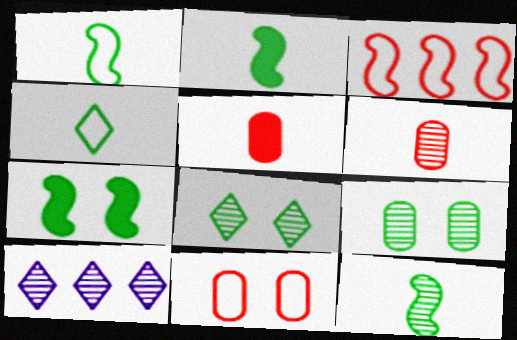[[1, 2, 12], 
[2, 10, 11]]